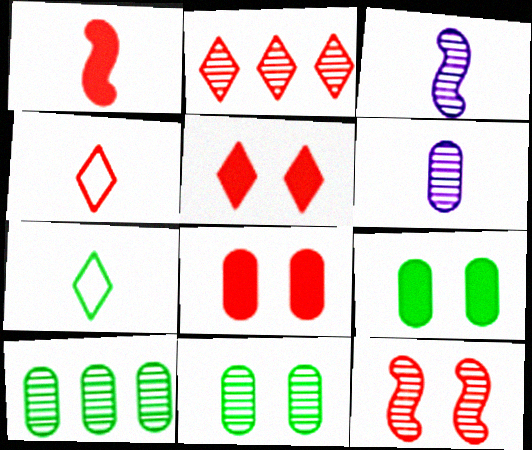[[1, 6, 7], 
[2, 3, 11], 
[2, 4, 5]]